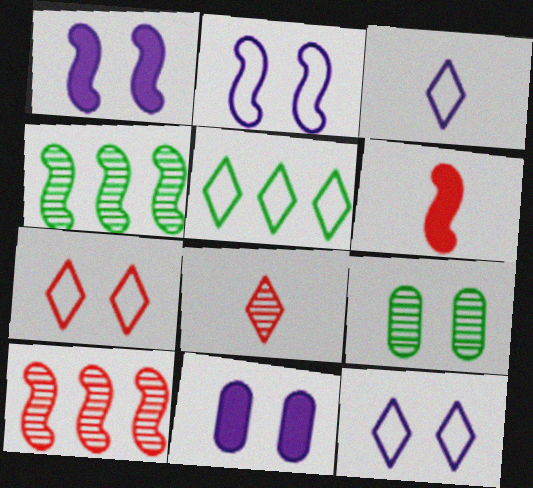[[1, 7, 9], 
[2, 4, 6], 
[3, 5, 7]]